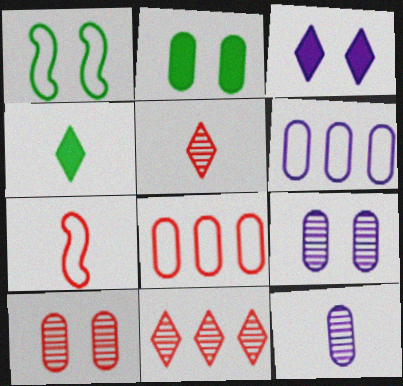[[1, 3, 10], 
[2, 8, 12], 
[4, 7, 12]]